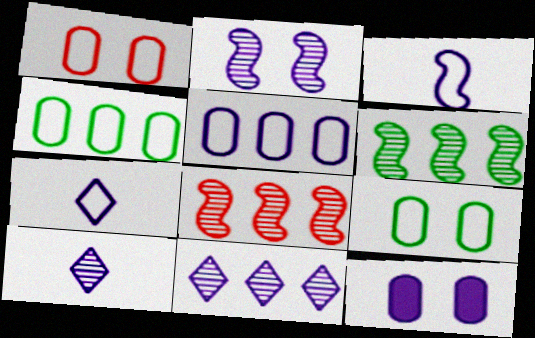[[3, 11, 12]]